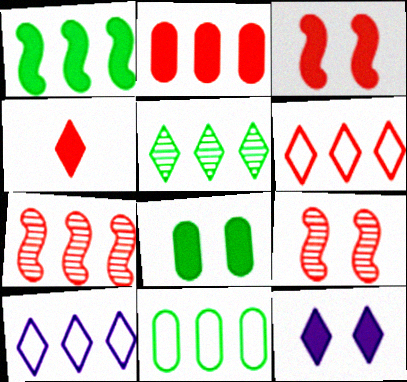[[1, 5, 11], 
[2, 3, 4], 
[2, 6, 7], 
[3, 8, 12]]